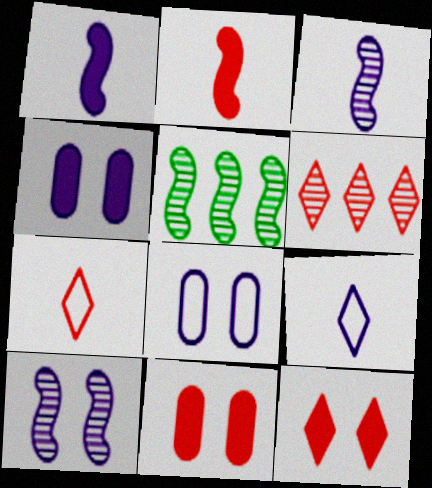[[4, 5, 7], 
[5, 9, 11], 
[6, 7, 12]]